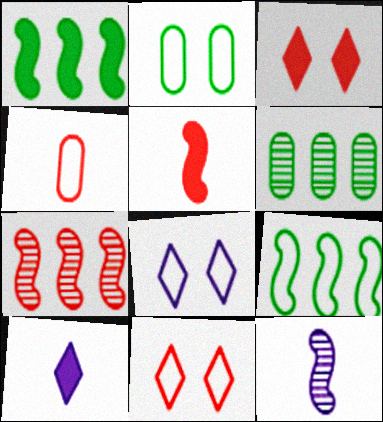[[2, 7, 10], 
[3, 4, 7], 
[4, 8, 9], 
[5, 6, 8]]